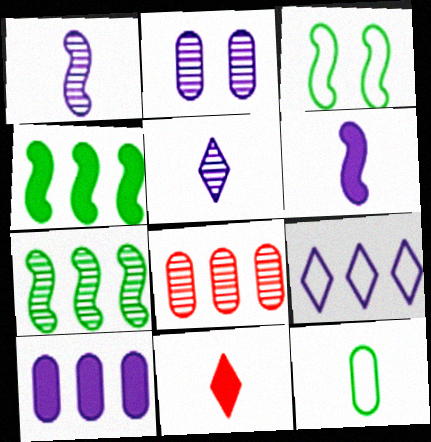[[1, 11, 12], 
[2, 6, 9], 
[4, 8, 9]]